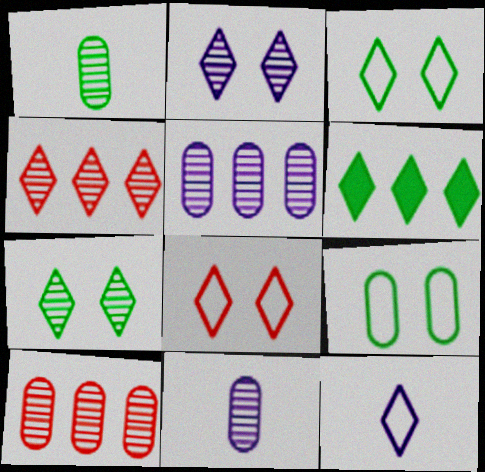[]